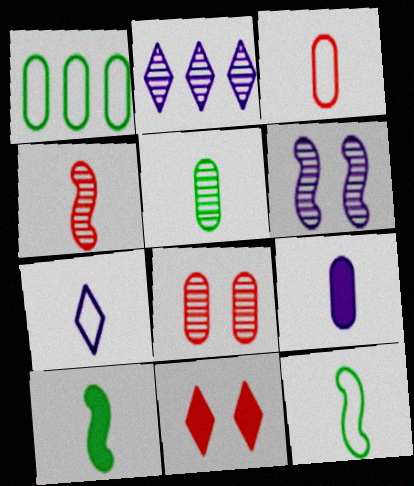[[1, 8, 9], 
[3, 5, 9], 
[3, 7, 12]]